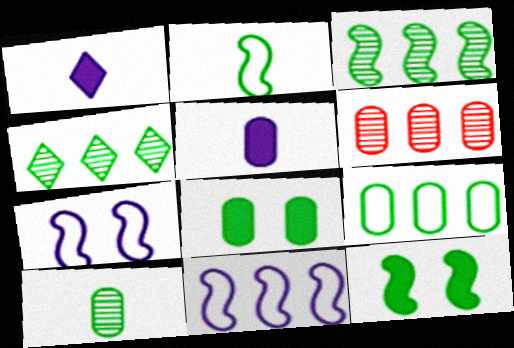[[2, 3, 12], 
[2, 4, 8], 
[8, 9, 10]]